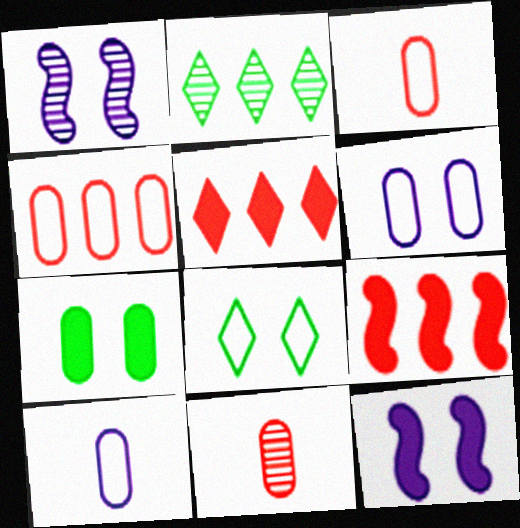[[1, 2, 11], 
[2, 3, 12]]